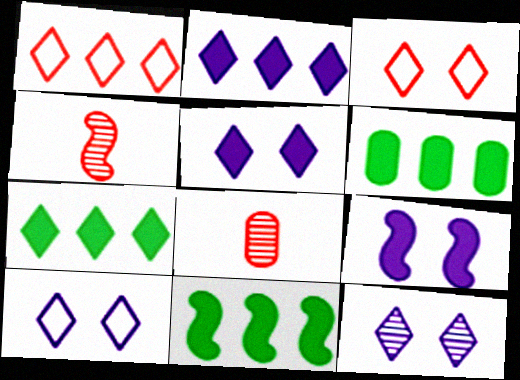[[4, 6, 10], 
[5, 10, 12], 
[6, 7, 11], 
[8, 10, 11]]